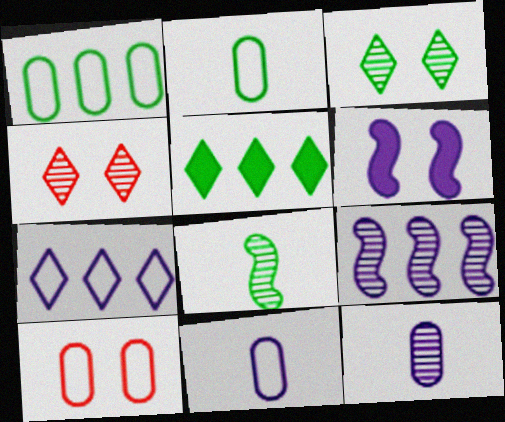[[1, 10, 11], 
[3, 6, 10], 
[6, 7, 12]]